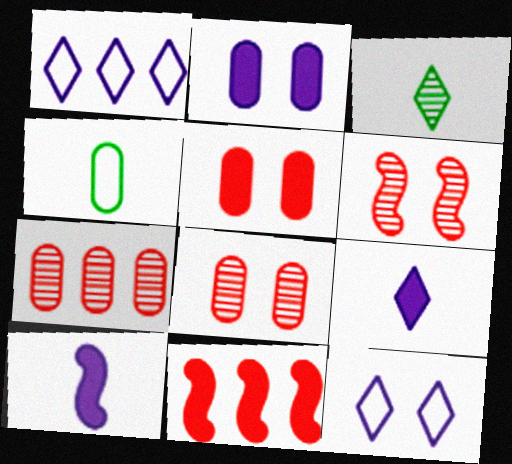[[2, 4, 7]]